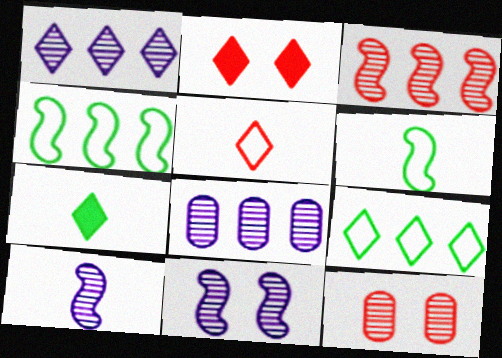[[2, 6, 8]]